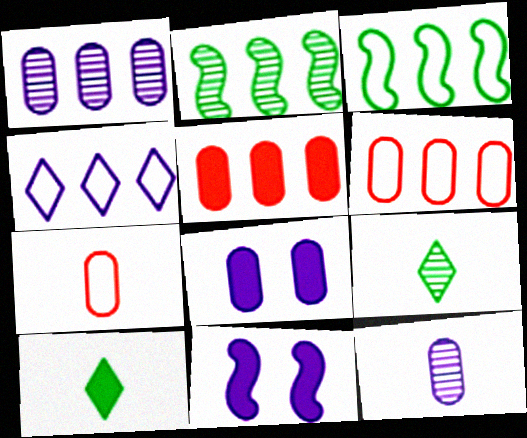[[2, 4, 5], 
[3, 4, 6], 
[4, 11, 12], 
[5, 10, 11], 
[6, 9, 11]]